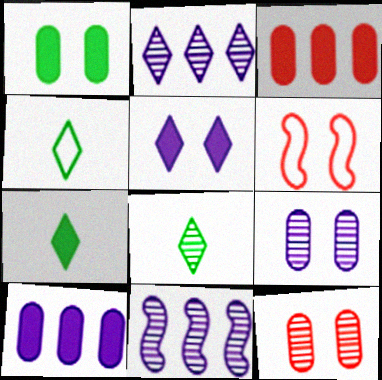[[4, 7, 8], 
[6, 8, 10], 
[8, 11, 12]]